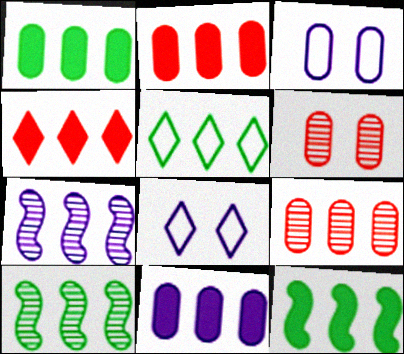[[1, 2, 11], 
[1, 5, 10], 
[2, 5, 7], 
[4, 11, 12]]